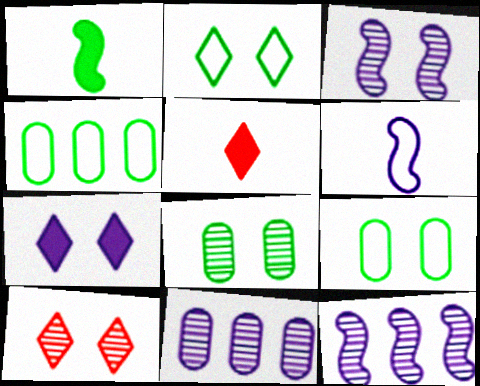[[2, 7, 10], 
[3, 4, 5], 
[3, 8, 10], 
[5, 9, 12], 
[6, 7, 11]]